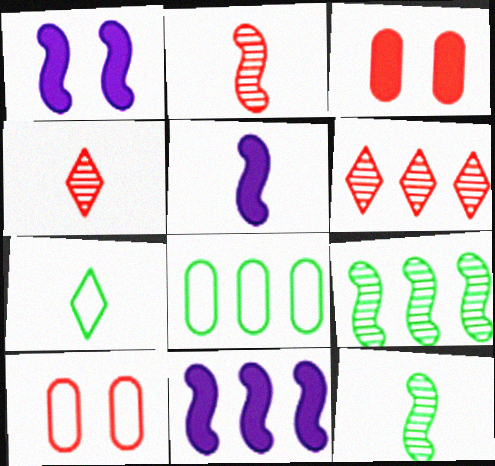[[1, 4, 8], 
[1, 5, 11], 
[6, 8, 11]]